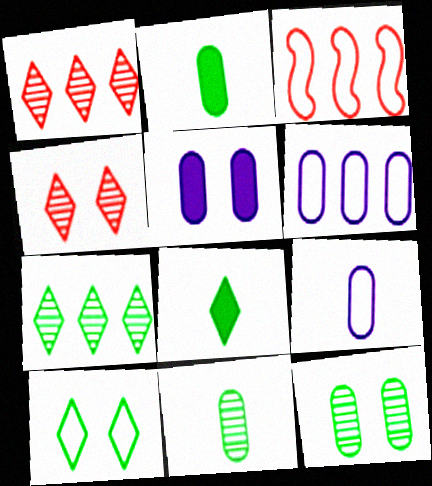[[3, 9, 10], 
[7, 8, 10]]